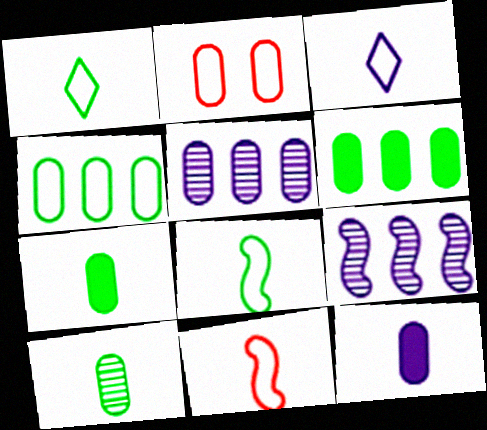[[2, 5, 7]]